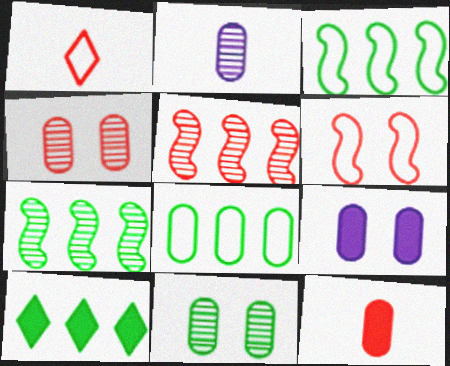[[1, 7, 9], 
[2, 6, 10], 
[7, 8, 10]]